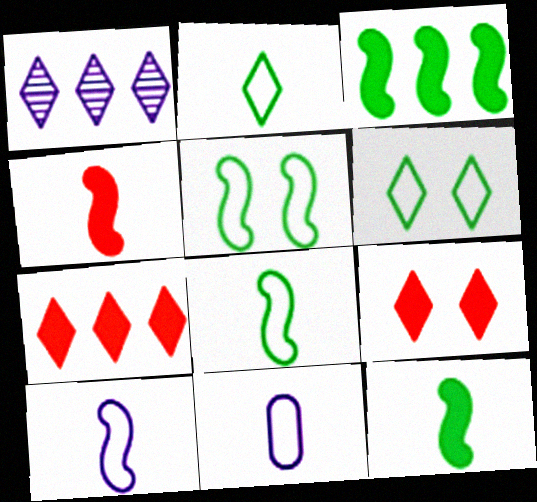[[1, 2, 9]]